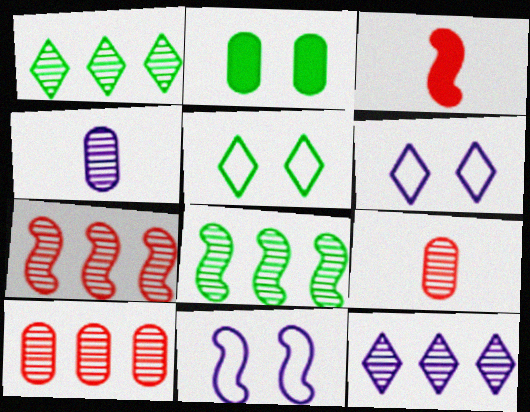[[3, 8, 11], 
[8, 10, 12]]